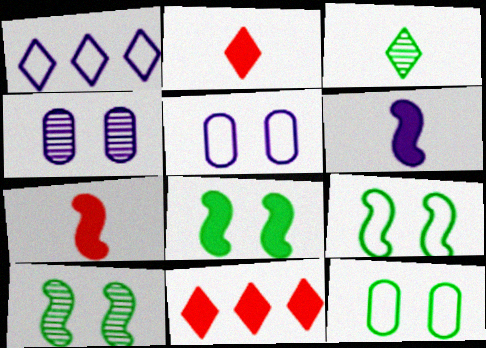[[1, 4, 6], 
[8, 9, 10]]